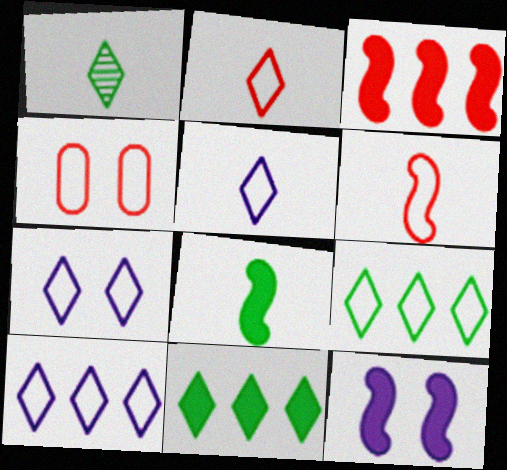[[2, 7, 9], 
[3, 8, 12], 
[5, 7, 10]]